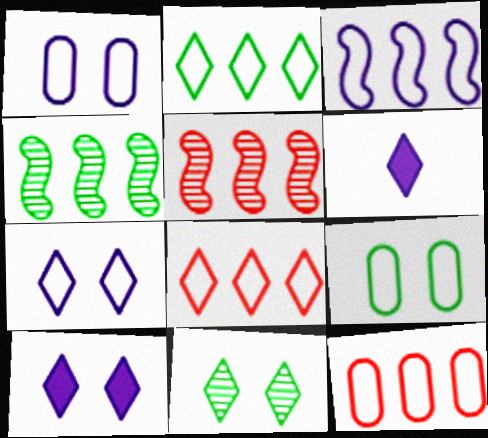[[2, 3, 12], 
[5, 6, 9], 
[6, 8, 11]]